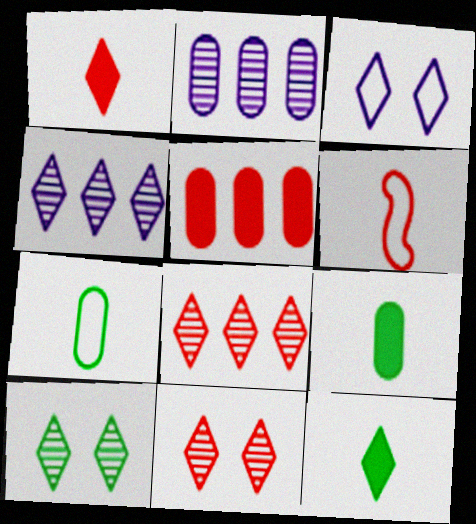[[3, 8, 12], 
[5, 6, 11]]